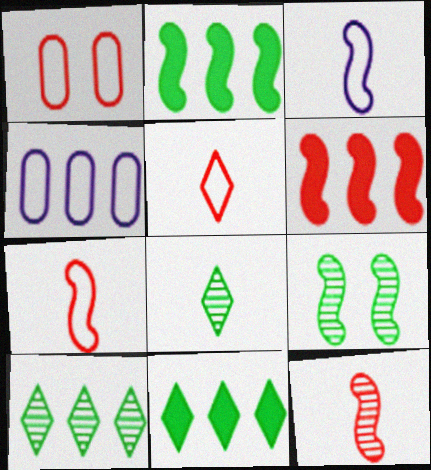[[3, 6, 9], 
[4, 6, 10]]